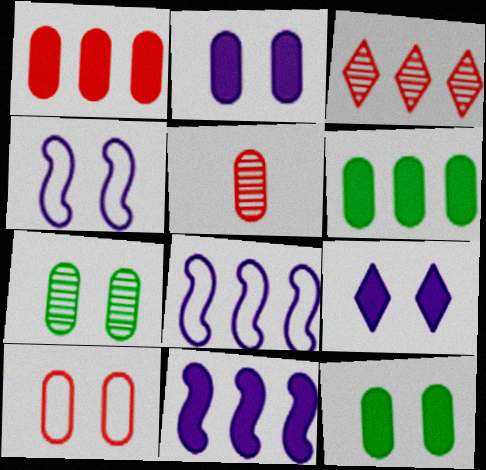[[1, 5, 10], 
[2, 7, 10], 
[3, 6, 8]]